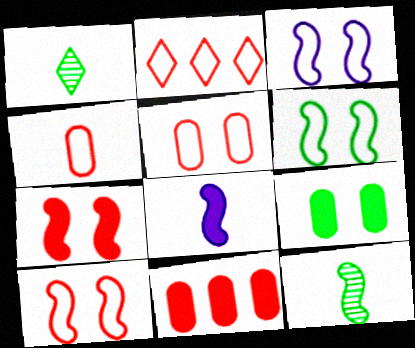[[1, 3, 11], 
[1, 4, 8], 
[2, 4, 10], 
[3, 6, 10]]